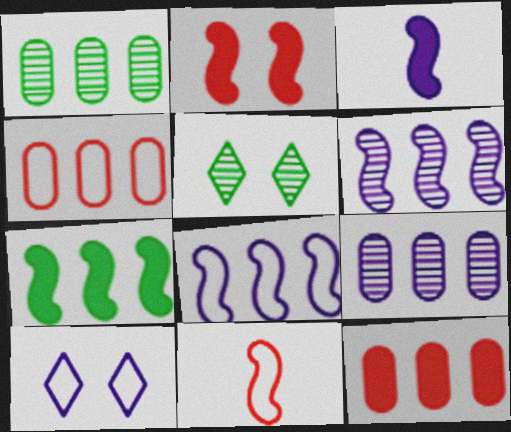[[2, 3, 7], 
[3, 4, 5], 
[3, 9, 10]]